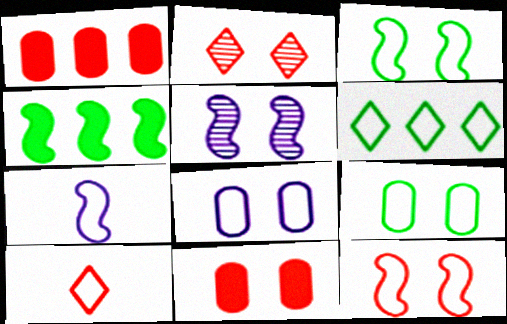[[2, 11, 12]]